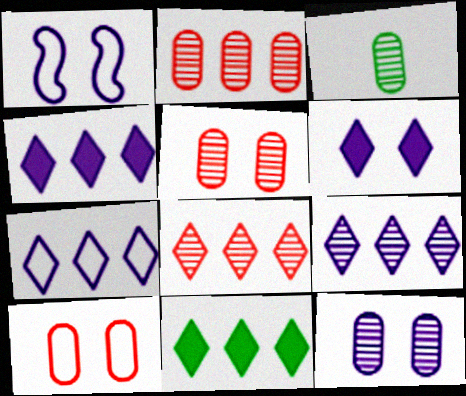[[1, 6, 12], 
[2, 3, 12], 
[4, 7, 9], 
[7, 8, 11]]